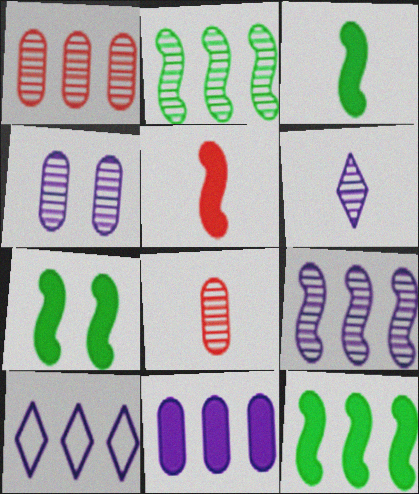[[1, 10, 12], 
[3, 7, 12], 
[4, 6, 9], 
[7, 8, 10], 
[9, 10, 11]]